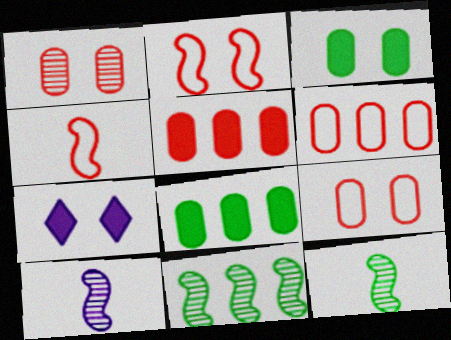[[6, 7, 12]]